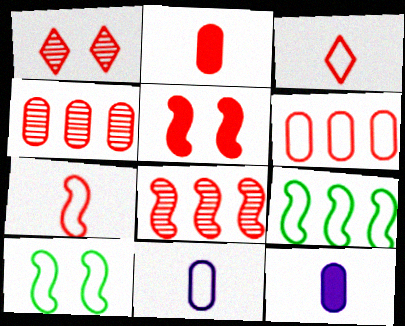[[1, 9, 12], 
[3, 4, 5], 
[5, 7, 8]]